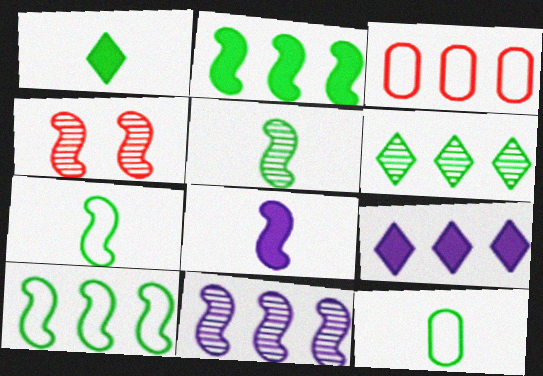[[1, 5, 12], 
[4, 5, 11], 
[4, 8, 10], 
[4, 9, 12]]